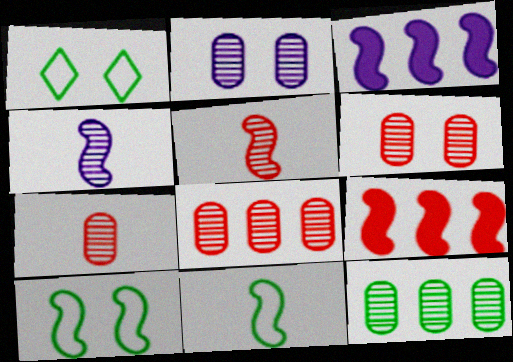[[1, 3, 7], 
[2, 7, 12], 
[3, 5, 10], 
[4, 9, 10], 
[6, 7, 8]]